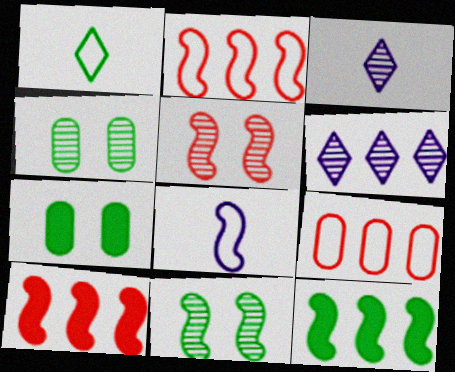[[1, 4, 12], 
[2, 3, 7], 
[5, 8, 12], 
[6, 9, 12], 
[8, 10, 11]]